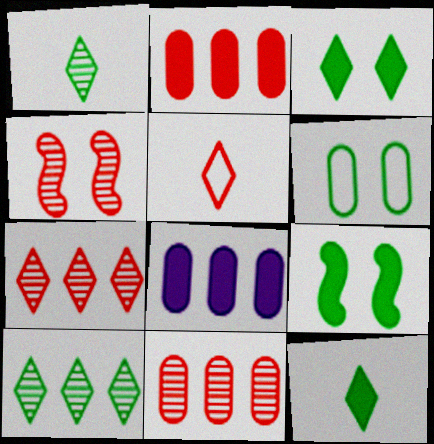[[2, 4, 5]]